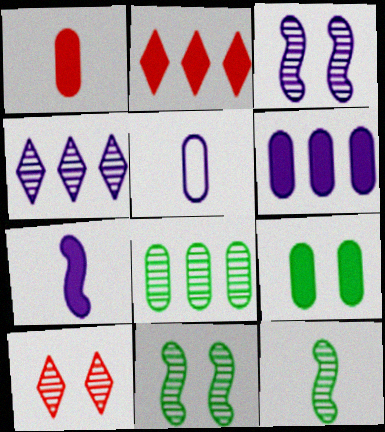[[1, 6, 9], 
[2, 5, 11], 
[2, 7, 9]]